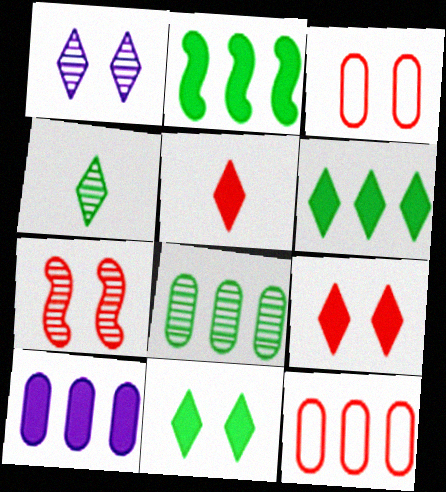[[3, 7, 9], 
[5, 7, 12], 
[8, 10, 12]]